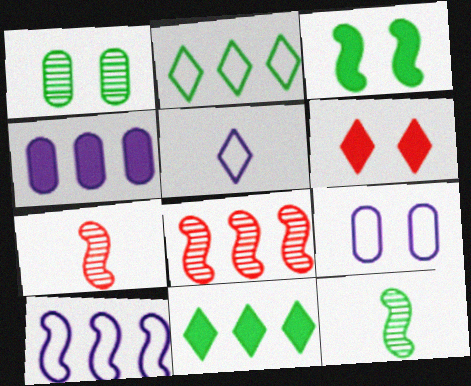[[2, 4, 8], 
[3, 7, 10], 
[5, 9, 10], 
[7, 9, 11]]